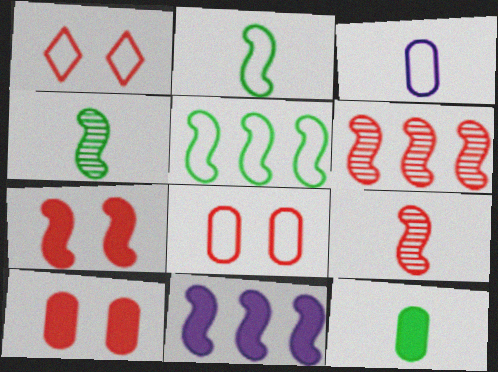[[1, 3, 5], 
[5, 6, 11]]